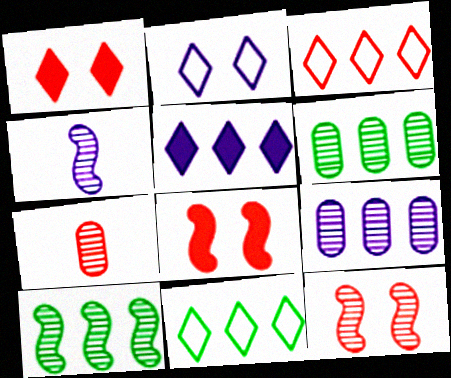[[3, 7, 8], 
[4, 10, 12]]